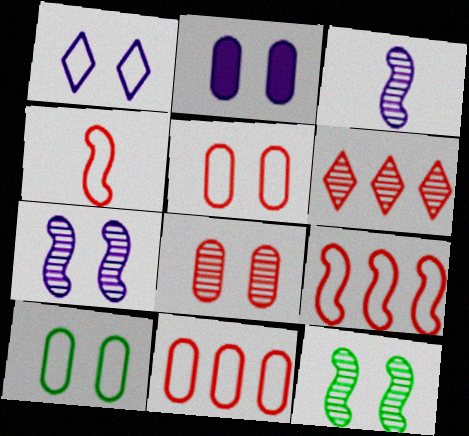[[1, 2, 7], 
[2, 8, 10]]